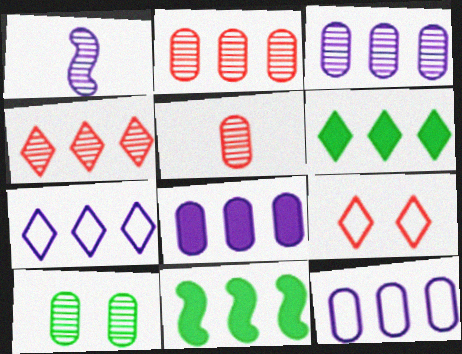[[1, 4, 10], 
[2, 7, 11], 
[3, 5, 10], 
[3, 8, 12], 
[4, 6, 7], 
[4, 11, 12]]